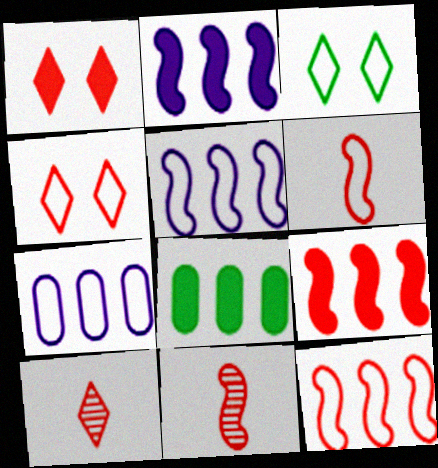[[3, 6, 7]]